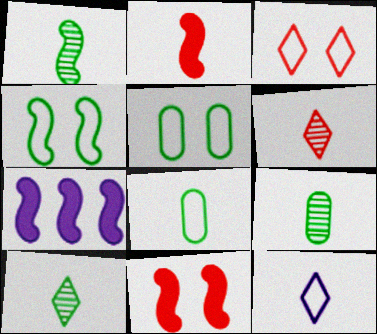[[1, 9, 10], 
[2, 9, 12], 
[3, 7, 9], 
[5, 6, 7]]